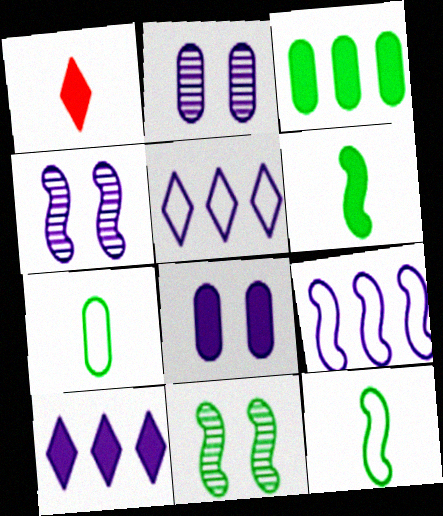[]